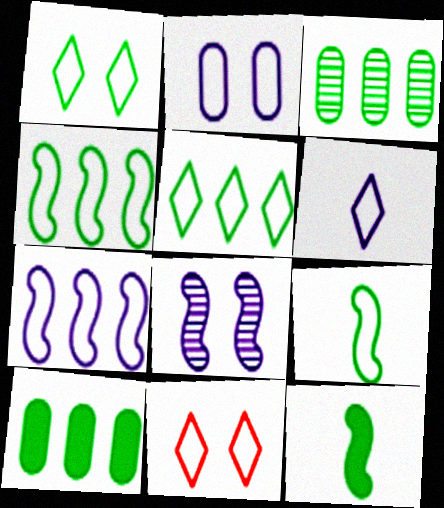[[1, 3, 12], 
[2, 6, 7], 
[5, 6, 11]]